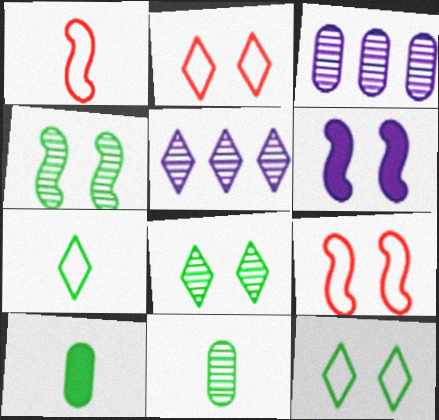[[4, 6, 9], 
[5, 9, 10]]